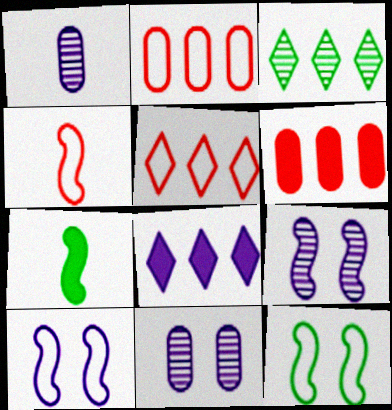[[1, 8, 10], 
[3, 5, 8], 
[5, 7, 11]]